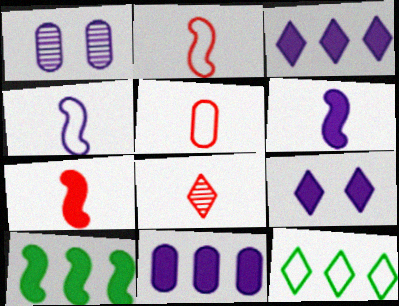[[1, 3, 4], 
[1, 7, 12], 
[5, 7, 8], 
[6, 9, 11], 
[8, 9, 12]]